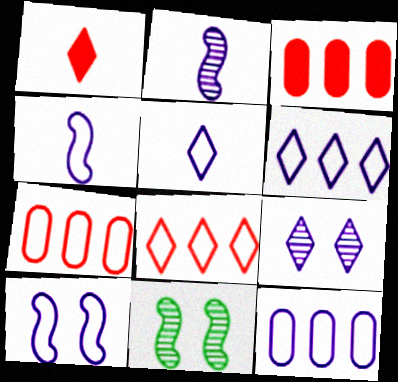[[1, 11, 12], 
[3, 5, 11], 
[5, 10, 12]]